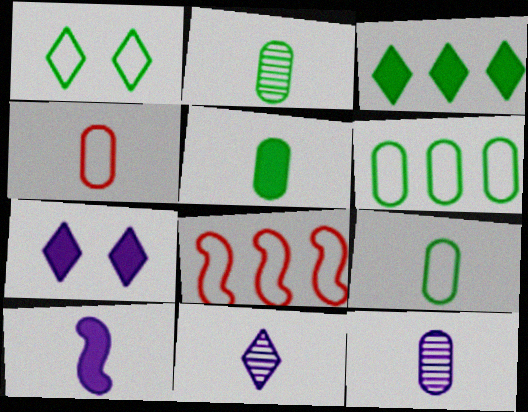[[2, 5, 9], 
[2, 7, 8], 
[4, 5, 12]]